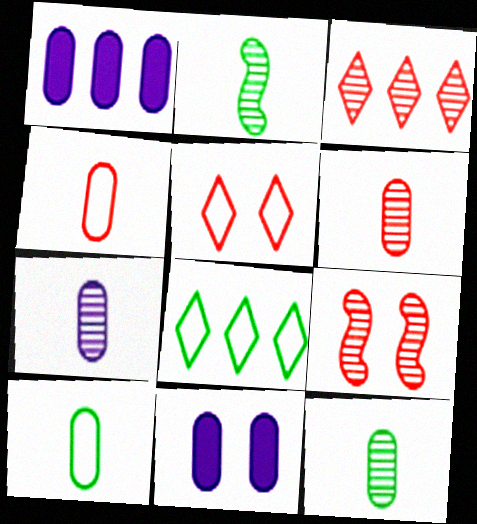[[1, 2, 5], 
[3, 6, 9], 
[6, 7, 12]]